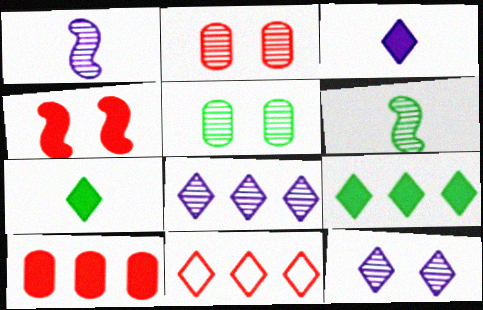[[2, 6, 8], 
[7, 11, 12], 
[8, 9, 11]]